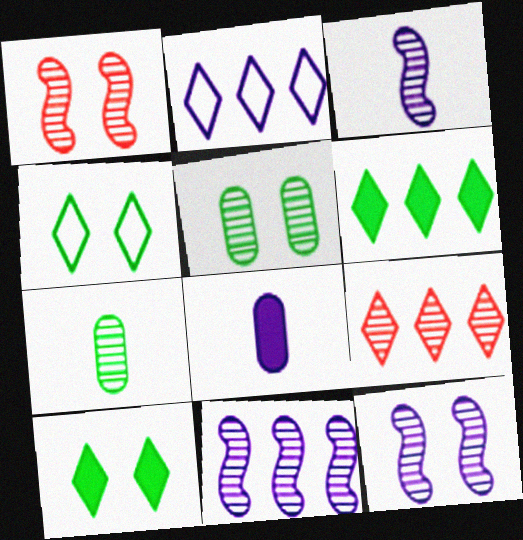[[2, 6, 9], 
[2, 8, 12], 
[3, 5, 9], 
[3, 11, 12], 
[7, 9, 12]]